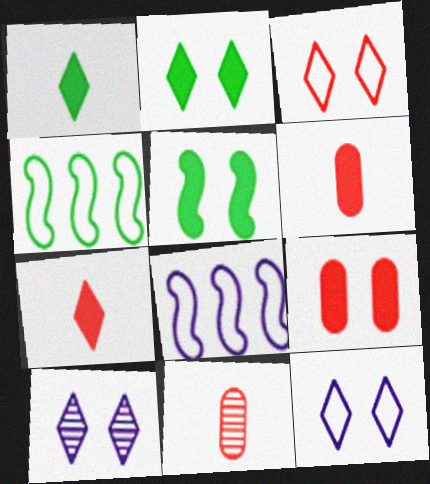[[2, 3, 10], 
[2, 8, 11], 
[4, 6, 10]]